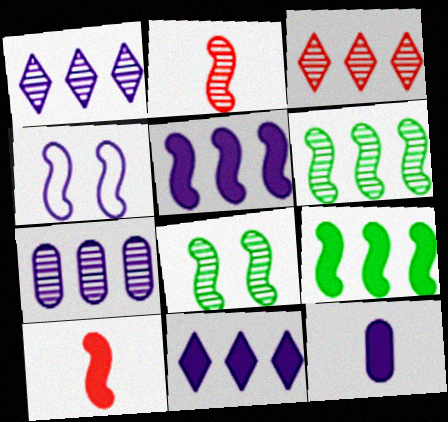[[1, 4, 12], 
[2, 4, 9], 
[3, 6, 7], 
[4, 6, 10]]